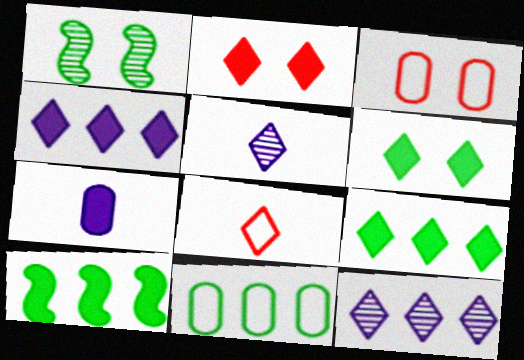[[2, 7, 10], 
[3, 5, 10], 
[6, 8, 12]]